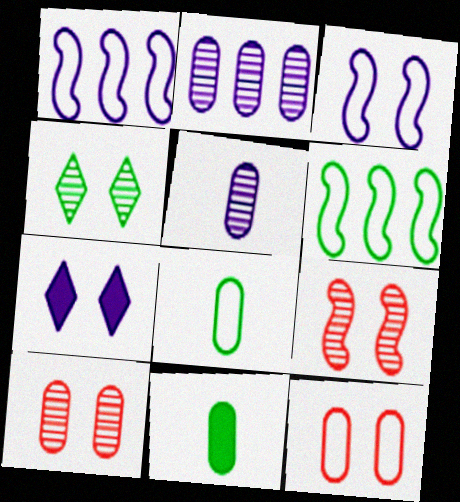[[1, 5, 7], 
[2, 11, 12], 
[4, 6, 11]]